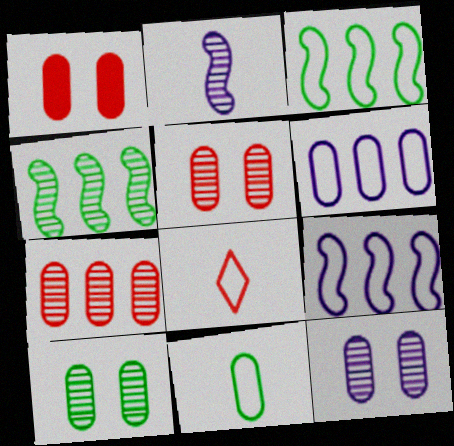[[5, 10, 12]]